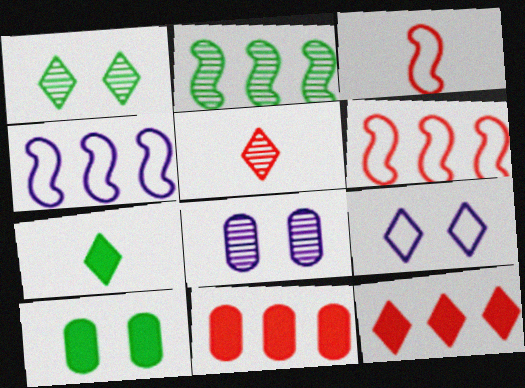[[2, 5, 8], 
[4, 5, 10], 
[6, 7, 8]]